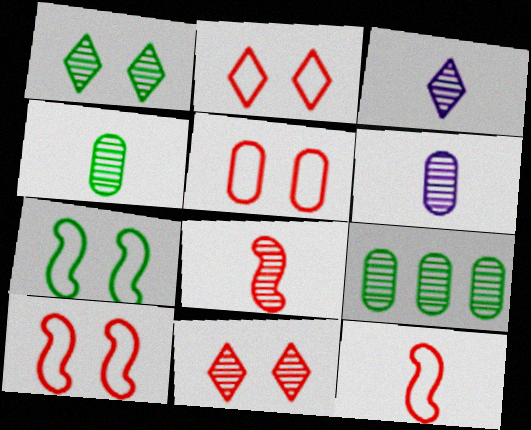[[2, 5, 10], 
[3, 4, 8]]